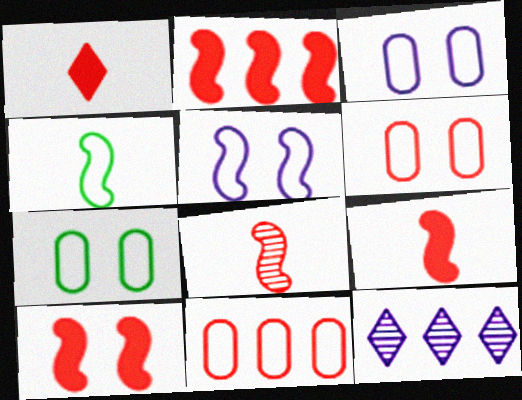[[2, 9, 10], 
[3, 6, 7], 
[7, 9, 12]]